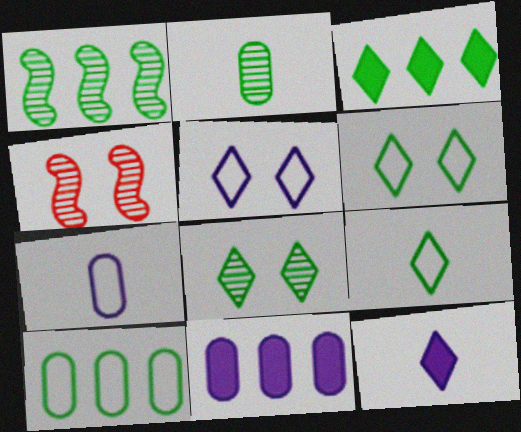[[1, 2, 8], 
[1, 3, 10], 
[3, 4, 7], 
[3, 8, 9], 
[4, 9, 11], 
[4, 10, 12]]